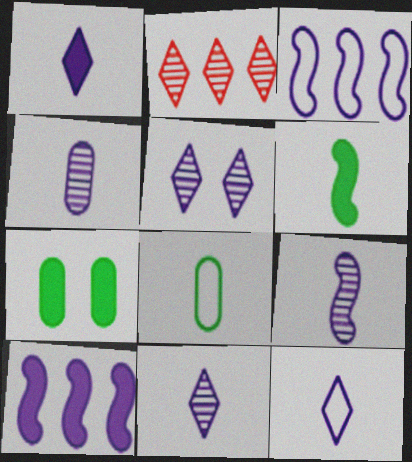[[1, 11, 12], 
[4, 9, 11]]